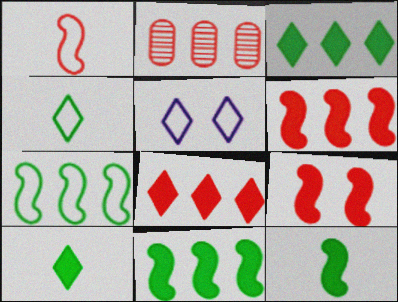[[2, 5, 12]]